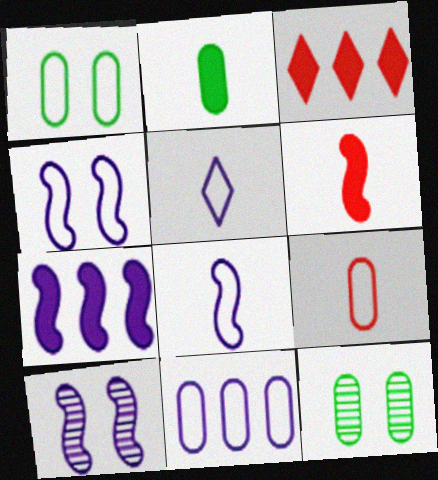[[1, 9, 11], 
[3, 8, 12], 
[4, 5, 11], 
[7, 8, 10]]